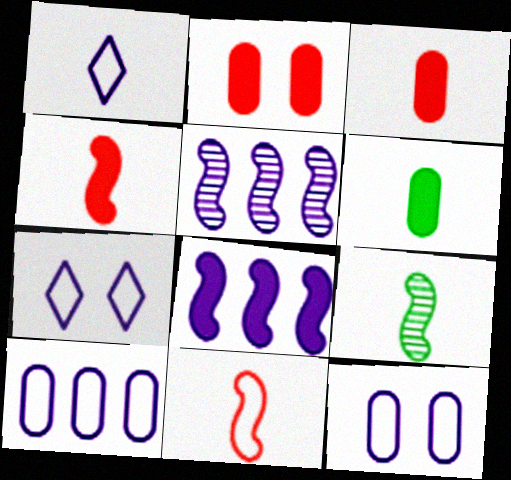[[1, 3, 9]]